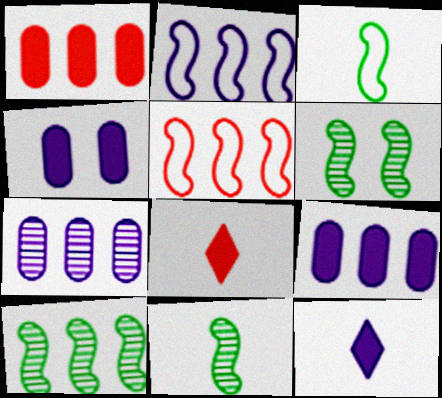[[6, 10, 11]]